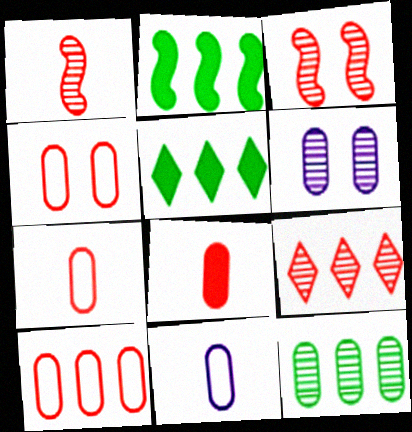[[3, 5, 11], 
[4, 7, 10]]